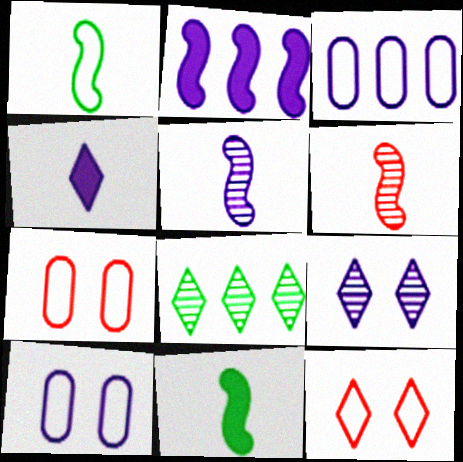[[1, 3, 12], 
[4, 8, 12]]